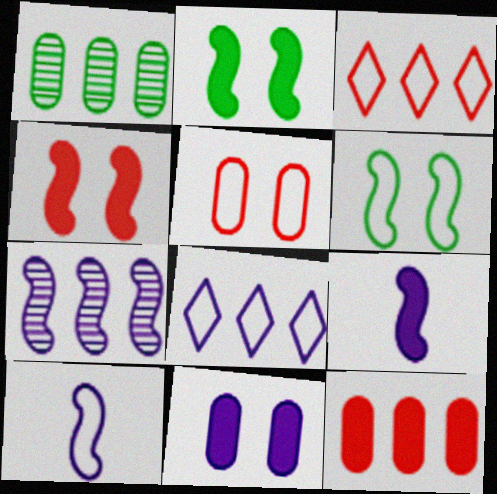[]